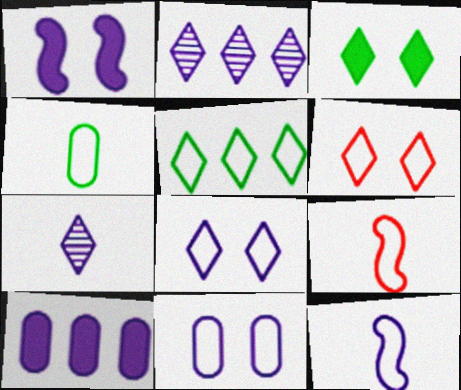[[5, 9, 11]]